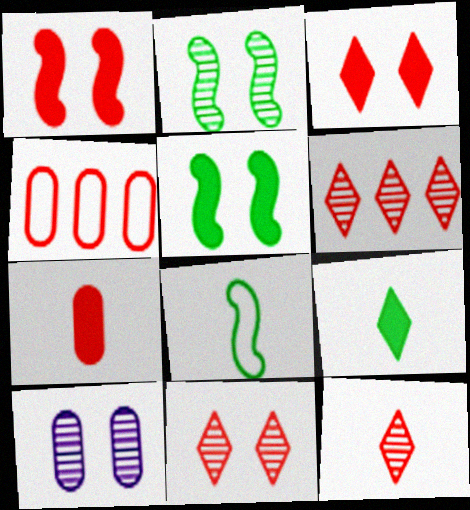[[1, 4, 12], 
[2, 10, 11], 
[6, 11, 12]]